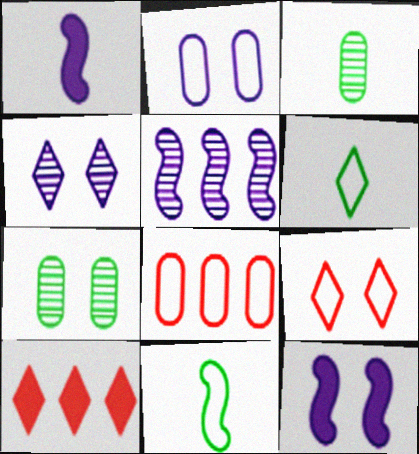[[2, 4, 12], 
[4, 6, 10], 
[7, 9, 12]]